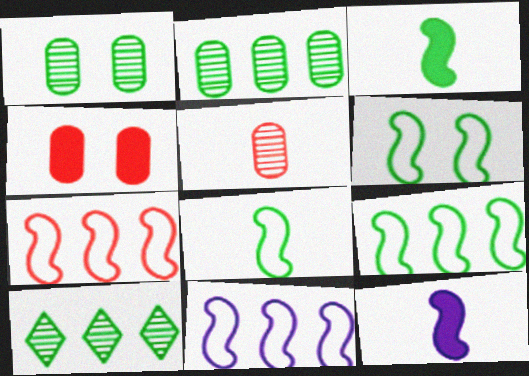[[6, 8, 9], 
[7, 9, 11]]